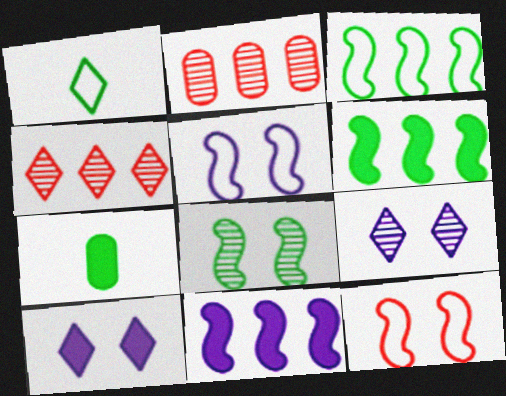[[1, 4, 10], 
[4, 5, 7]]